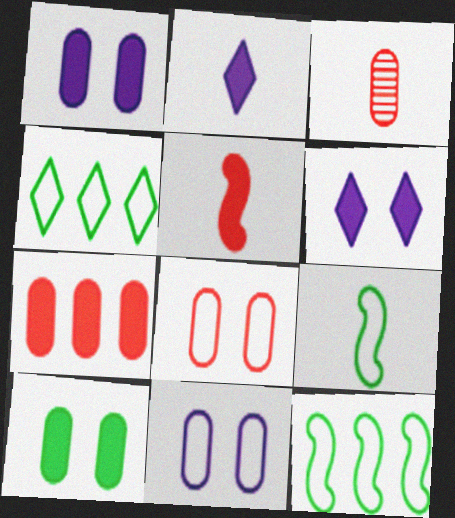[[2, 3, 9], 
[3, 6, 12], 
[3, 7, 8]]